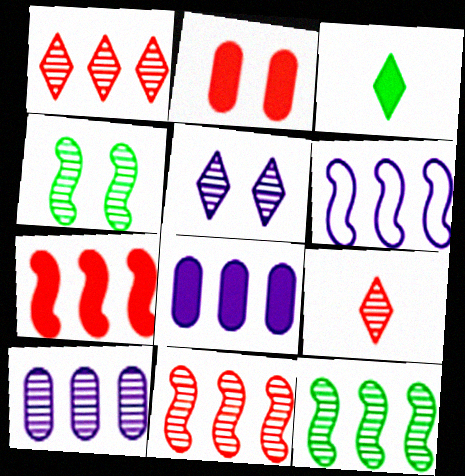[[1, 10, 12], 
[4, 9, 10], 
[6, 7, 12]]